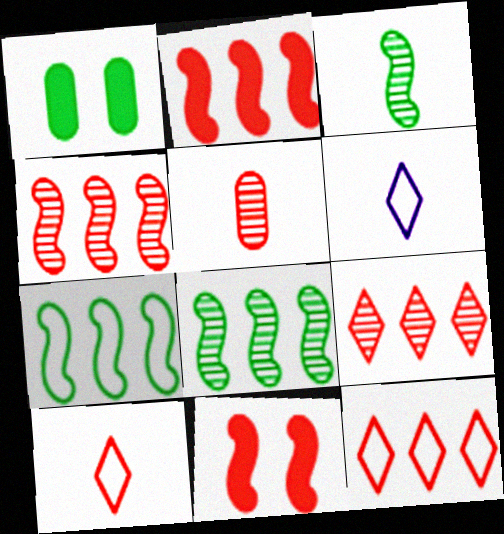[[1, 4, 6], 
[5, 11, 12]]